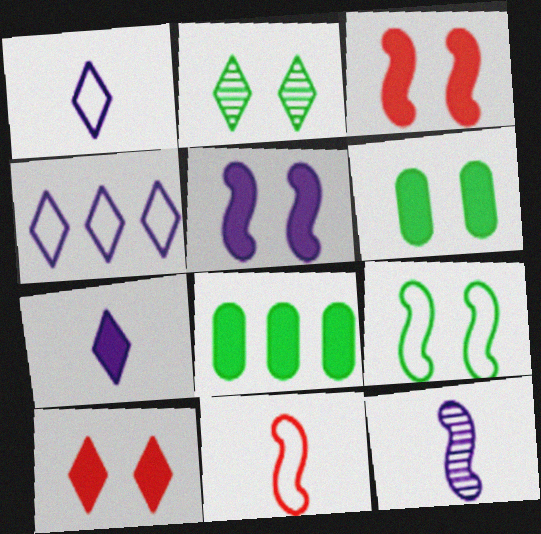[[2, 6, 9], 
[3, 7, 8], 
[5, 6, 10]]